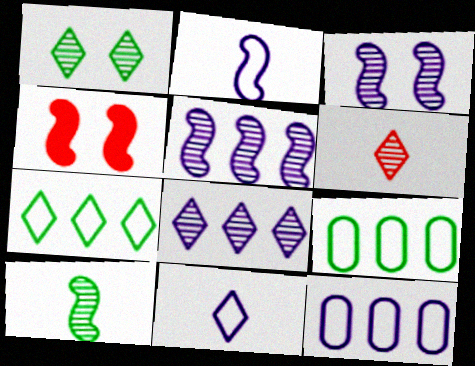[[1, 6, 8]]